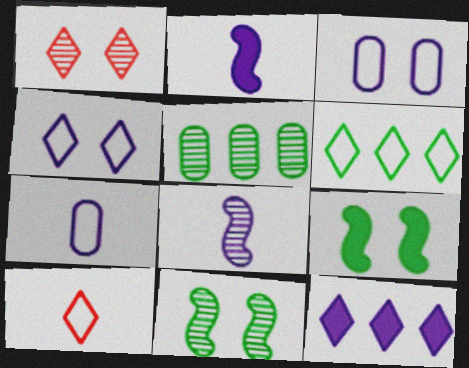[[1, 3, 9], 
[1, 5, 8], 
[3, 8, 12], 
[4, 6, 10]]